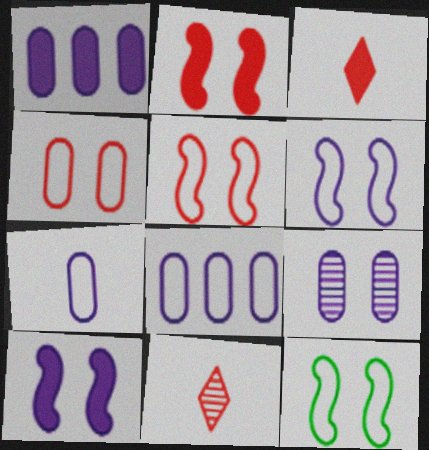[[1, 7, 9], 
[1, 11, 12], 
[5, 6, 12]]